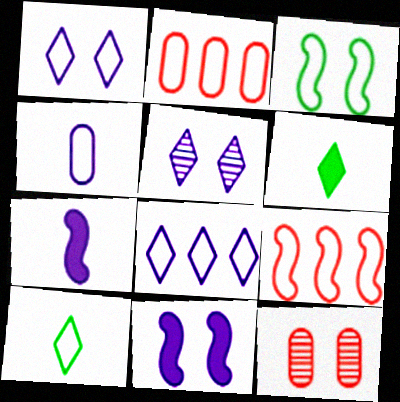[]